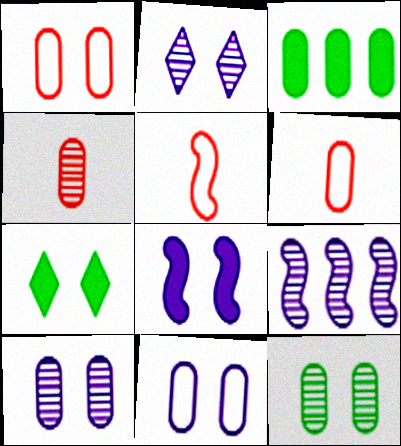[[2, 3, 5], 
[2, 8, 11], 
[3, 4, 11], 
[3, 6, 10], 
[6, 7, 9]]